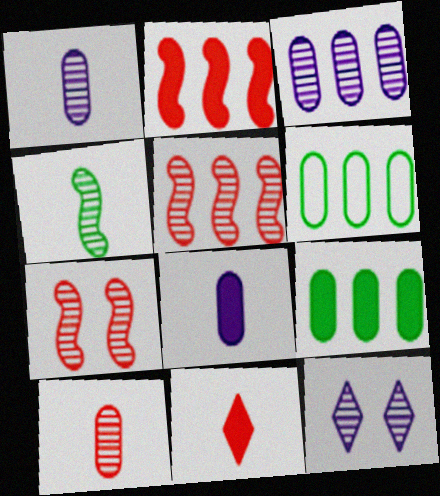[]